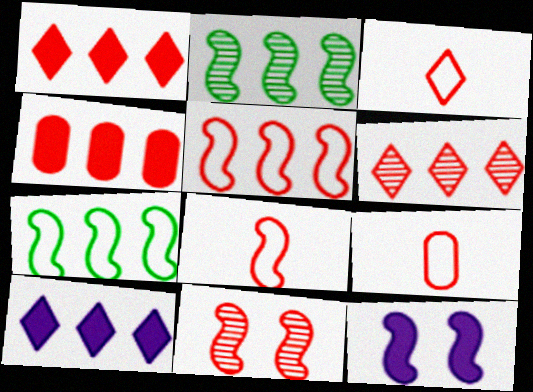[[1, 9, 11], 
[2, 8, 12], 
[3, 4, 11], 
[3, 8, 9], 
[4, 5, 6]]